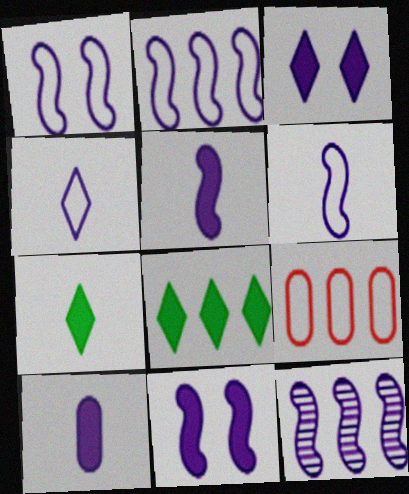[[1, 2, 6], 
[1, 5, 12], 
[6, 11, 12], 
[8, 9, 12]]